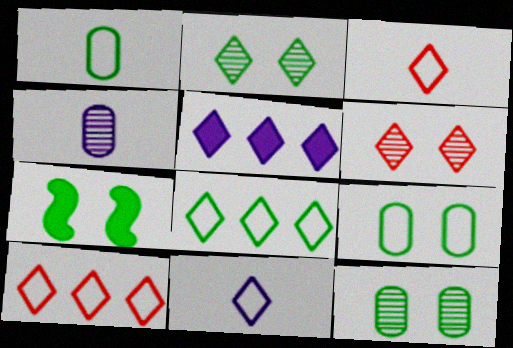[[2, 3, 5], 
[2, 7, 9], 
[4, 7, 10]]